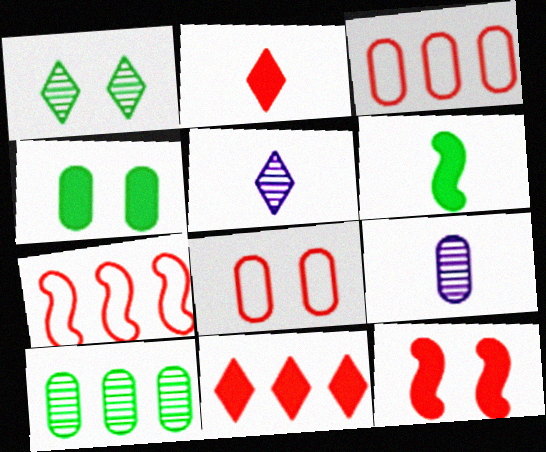[[3, 4, 9], 
[4, 5, 7]]